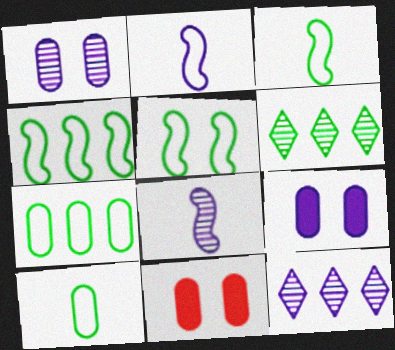[[1, 8, 12], 
[2, 6, 11], 
[2, 9, 12], 
[3, 4, 5], 
[3, 11, 12]]